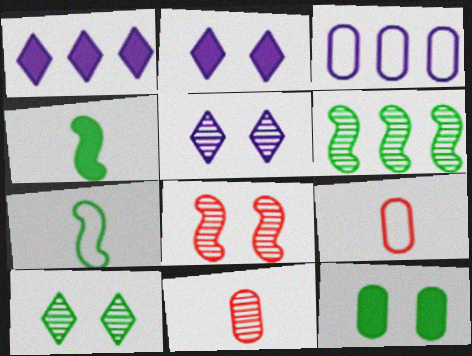[[2, 6, 9], 
[3, 11, 12], 
[5, 6, 11]]